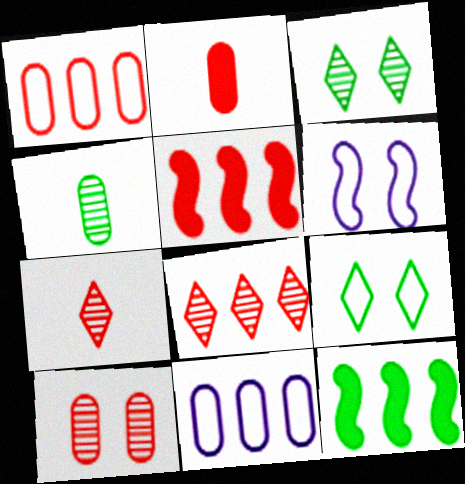[[1, 2, 10], 
[1, 5, 8], 
[4, 9, 12], 
[8, 11, 12]]